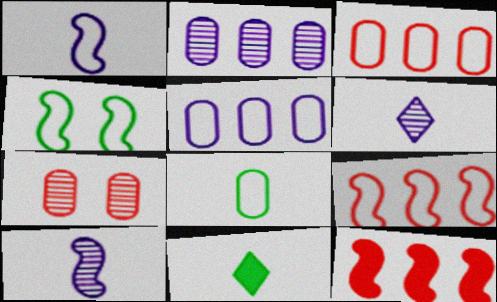[[1, 4, 9], 
[4, 10, 12]]